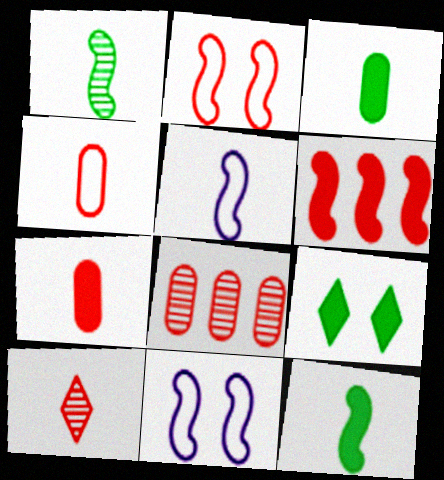[[1, 6, 11], 
[3, 5, 10], 
[5, 8, 9]]